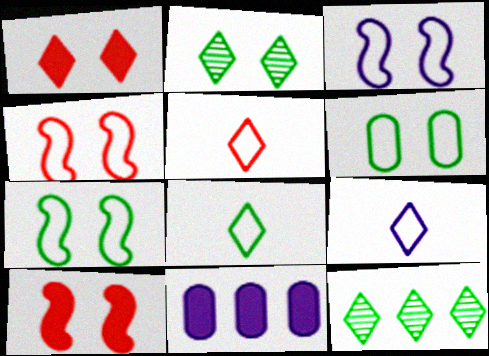[[1, 9, 12], 
[3, 4, 7], 
[5, 8, 9]]